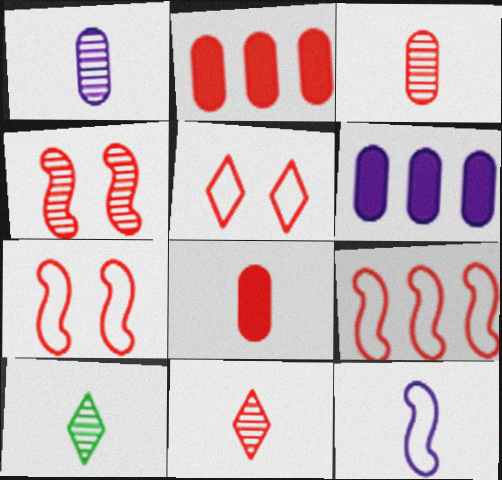[[2, 7, 11], 
[6, 7, 10], 
[8, 10, 12]]